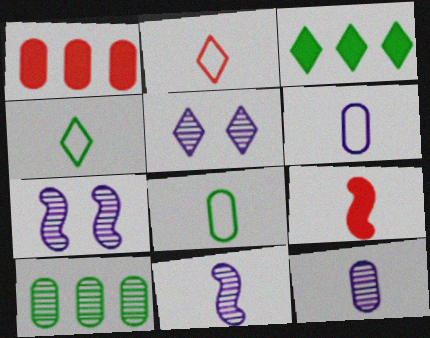[[1, 4, 7], 
[2, 3, 5], 
[4, 9, 12]]